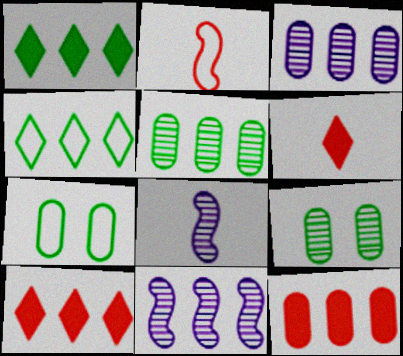[[4, 11, 12], 
[6, 7, 11], 
[7, 8, 10]]